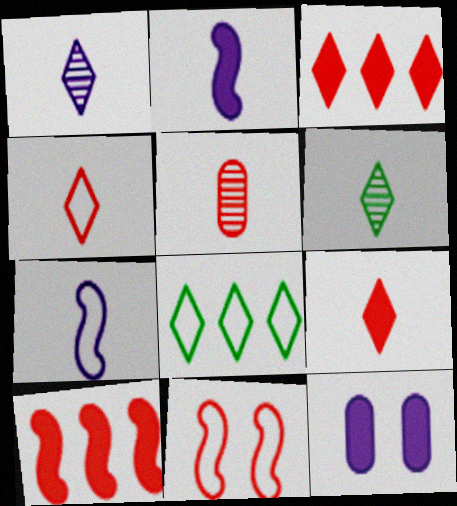[[3, 5, 11]]